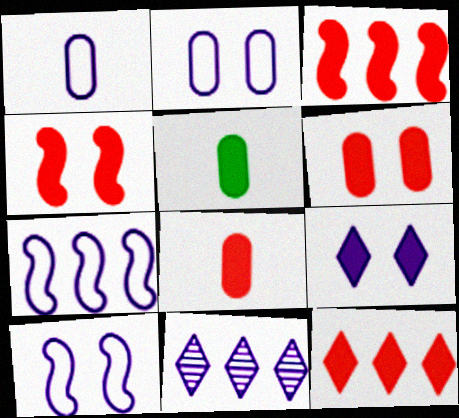[[3, 5, 9], 
[4, 8, 12]]